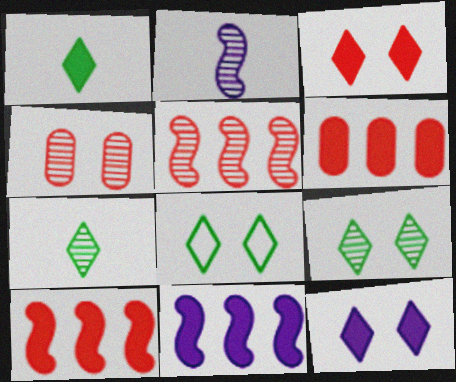[[2, 6, 8]]